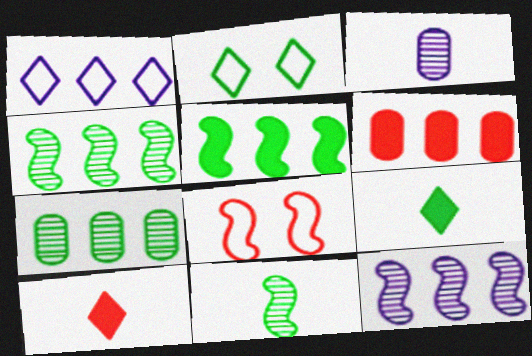[[1, 4, 6]]